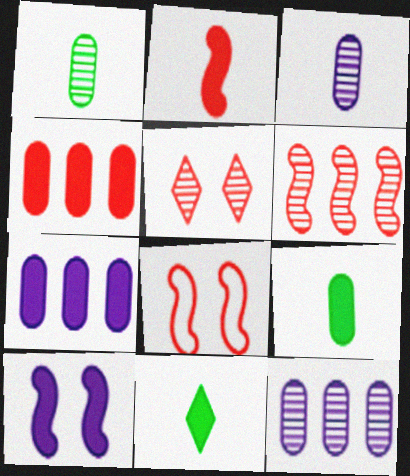[[2, 6, 8], 
[4, 10, 11], 
[8, 11, 12]]